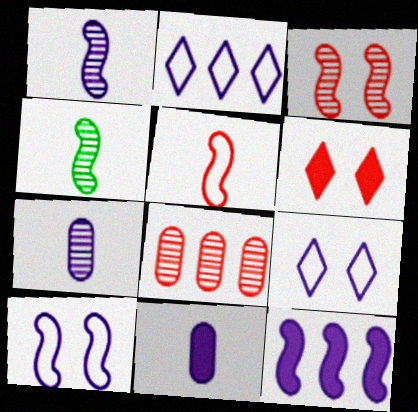[[1, 10, 12], 
[5, 6, 8], 
[7, 9, 12]]